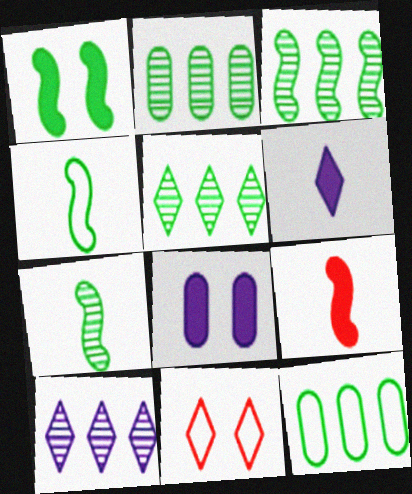[[1, 3, 4], 
[2, 3, 5], 
[5, 6, 11]]